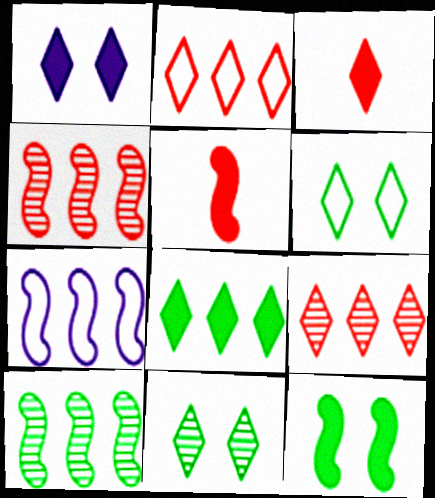[[1, 3, 8]]